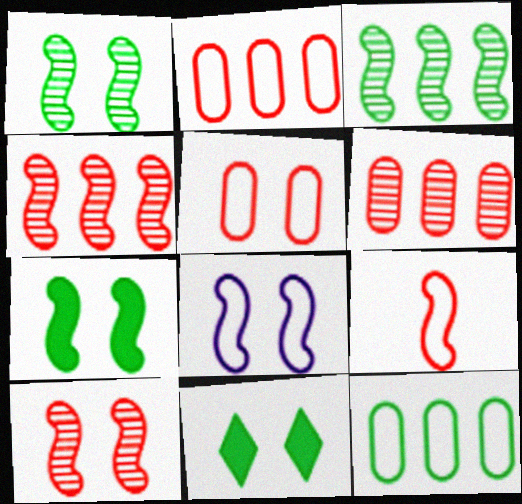[[7, 8, 10]]